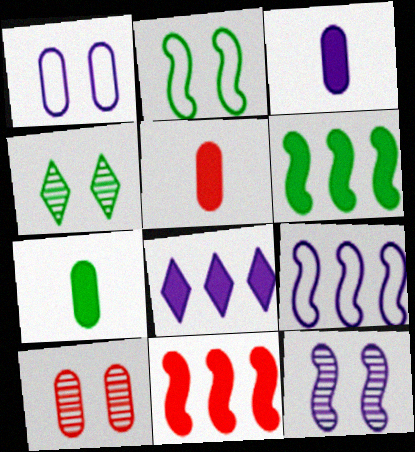[[3, 5, 7], 
[4, 5, 9], 
[4, 10, 12]]